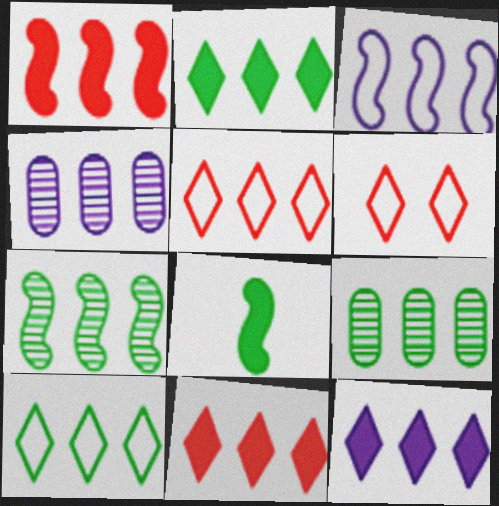[[1, 3, 7], 
[1, 4, 10], 
[2, 11, 12], 
[3, 4, 12], 
[3, 9, 11], 
[4, 6, 8]]